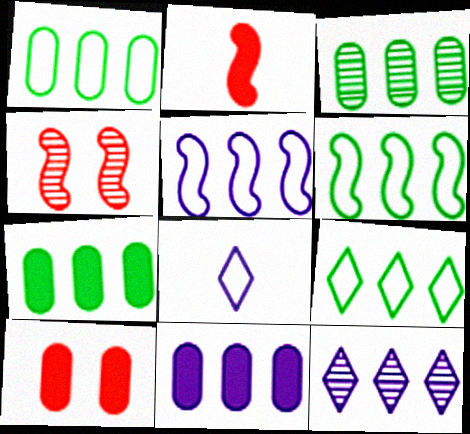[[1, 3, 7], 
[1, 6, 9], 
[4, 7, 8], 
[5, 11, 12]]